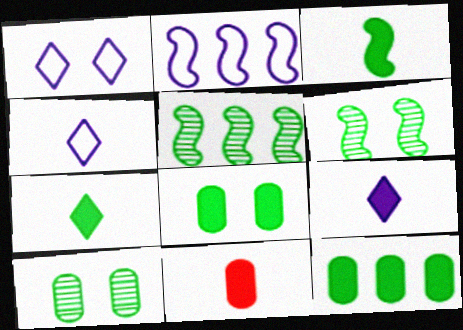[[1, 5, 11], 
[3, 9, 11]]